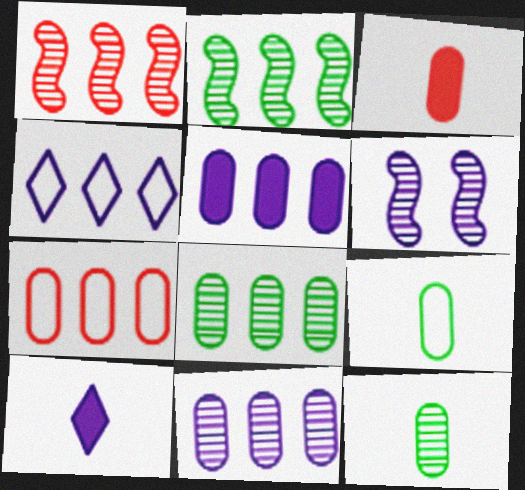[[5, 7, 8]]